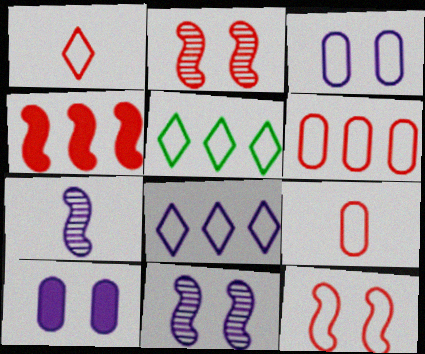[[1, 6, 12], 
[7, 8, 10]]